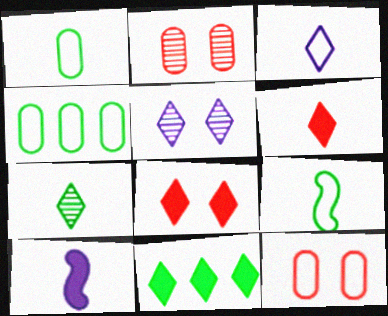[[3, 6, 7]]